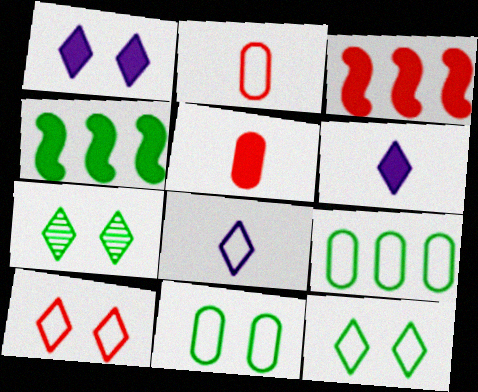[[1, 4, 5], 
[1, 7, 10]]